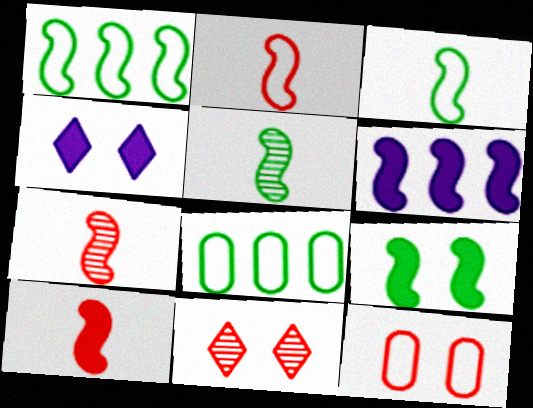[[1, 5, 9], 
[2, 7, 10], 
[4, 7, 8], 
[6, 9, 10]]